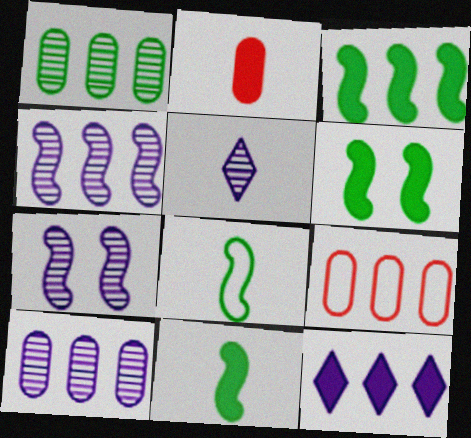[[2, 5, 8], 
[2, 6, 12], 
[3, 6, 11], 
[5, 6, 9], 
[5, 7, 10]]